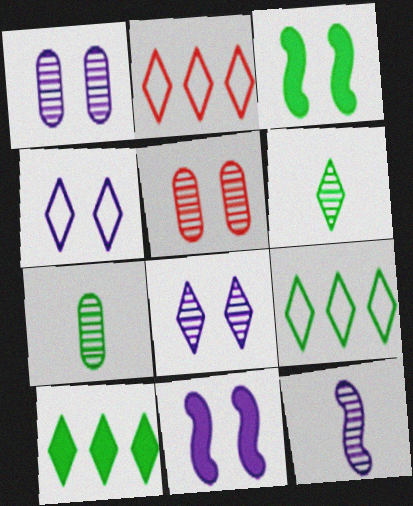[[1, 4, 11], 
[2, 7, 11], 
[3, 4, 5], 
[3, 7, 9]]